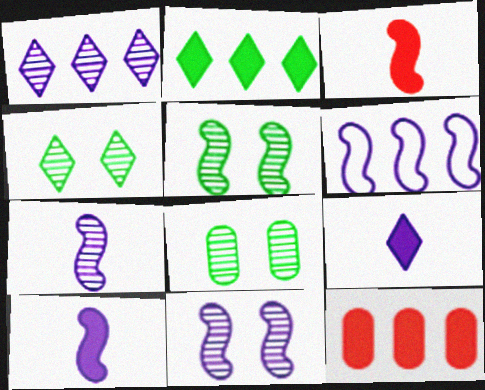[[3, 5, 6], 
[4, 5, 8], 
[6, 10, 11]]